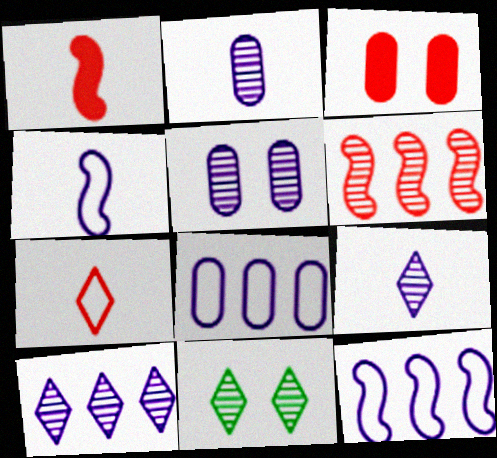[[1, 8, 11], 
[2, 6, 11], 
[3, 6, 7]]